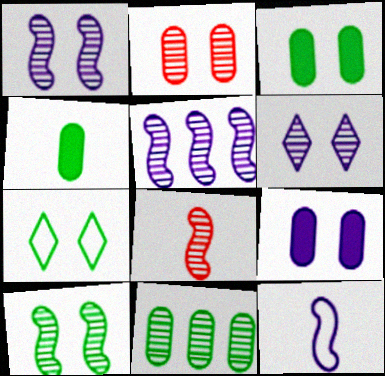[[2, 6, 10], 
[3, 7, 10], 
[5, 8, 10], 
[6, 8, 11]]